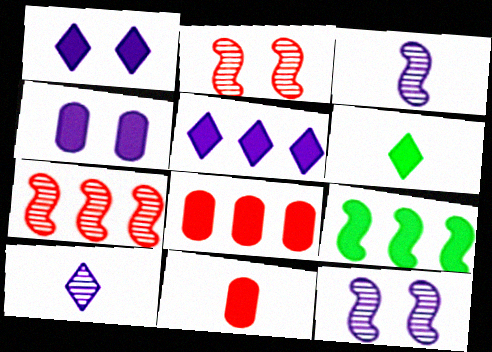[[1, 9, 11], 
[5, 8, 9]]